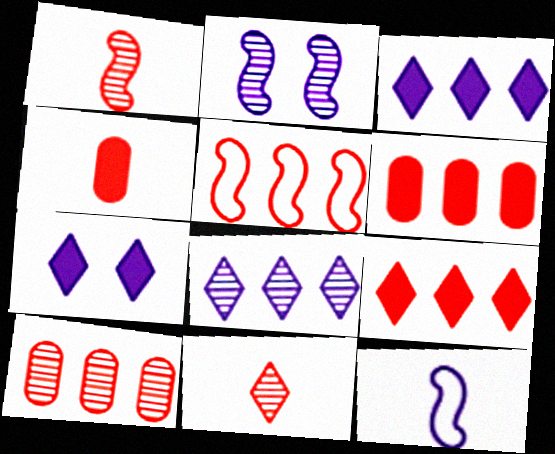[[5, 9, 10]]